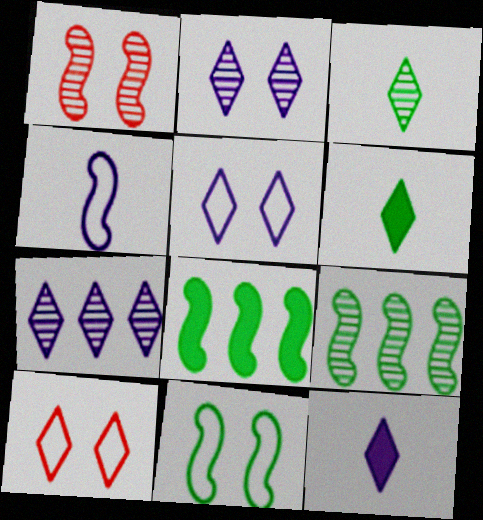[[1, 4, 8], 
[5, 7, 12], 
[6, 7, 10]]